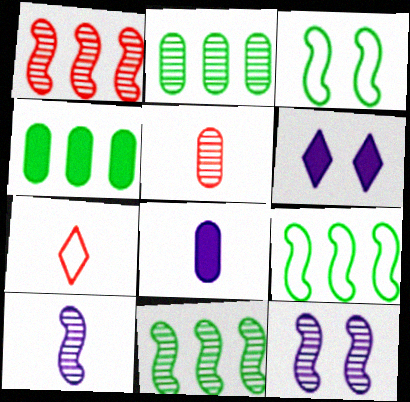[[4, 7, 12], 
[5, 6, 9]]